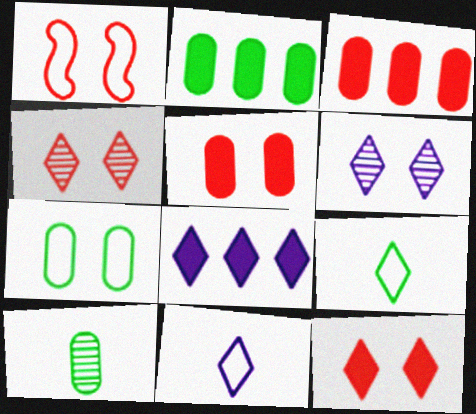[[1, 4, 5], 
[1, 8, 10], 
[2, 7, 10], 
[4, 8, 9], 
[6, 8, 11]]